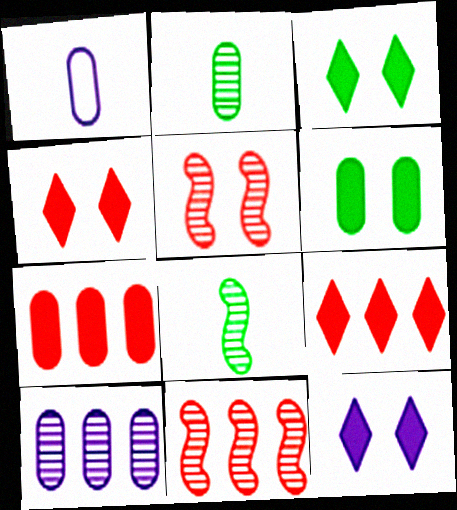[[1, 3, 11], 
[3, 4, 12]]